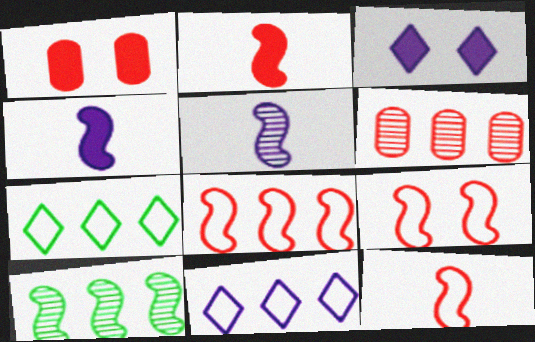[[1, 5, 7], 
[4, 9, 10], 
[8, 9, 12]]